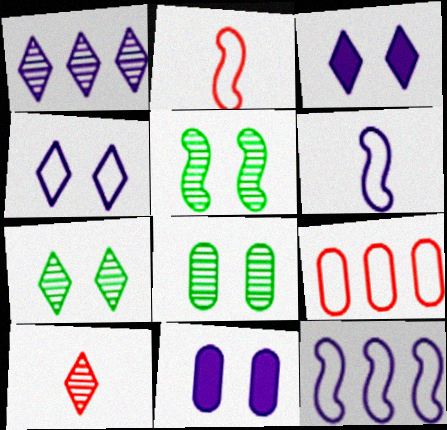[[1, 6, 11], 
[1, 7, 10], 
[5, 7, 8]]